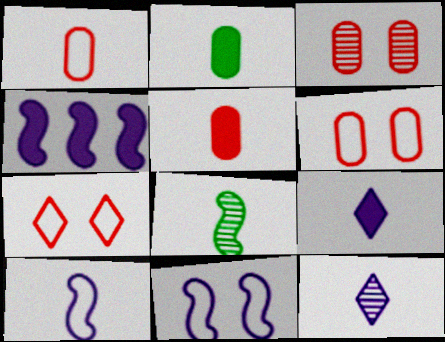[[1, 8, 9]]